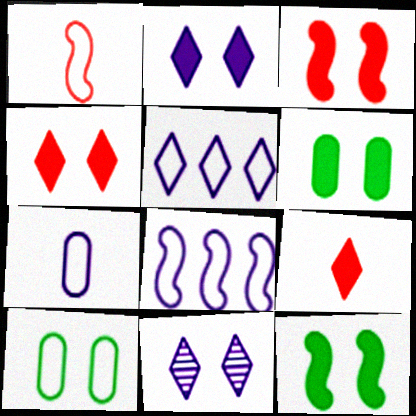[[1, 5, 10], 
[2, 3, 6], 
[3, 10, 11]]